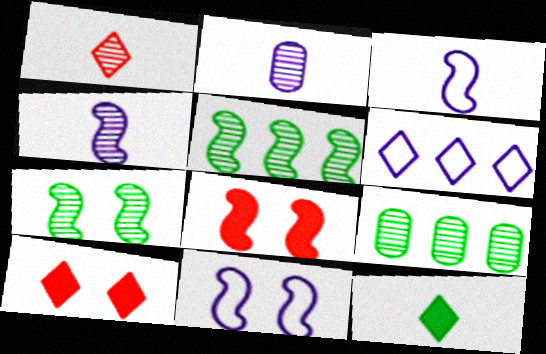[[3, 5, 8], 
[3, 9, 10], 
[7, 8, 11]]